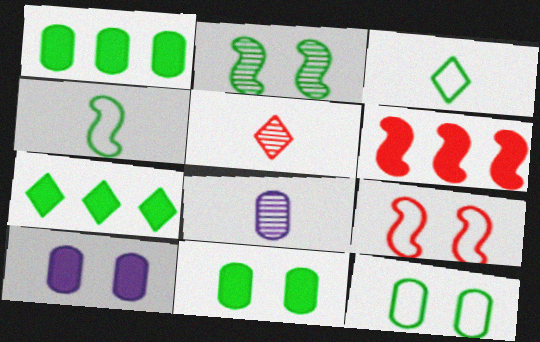[[1, 2, 3], 
[7, 8, 9]]